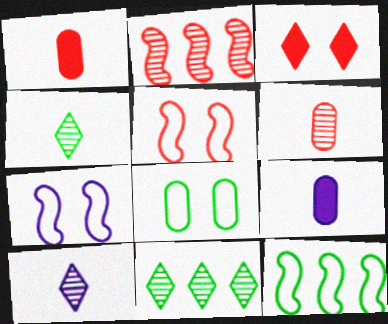[[1, 7, 11], 
[5, 9, 11]]